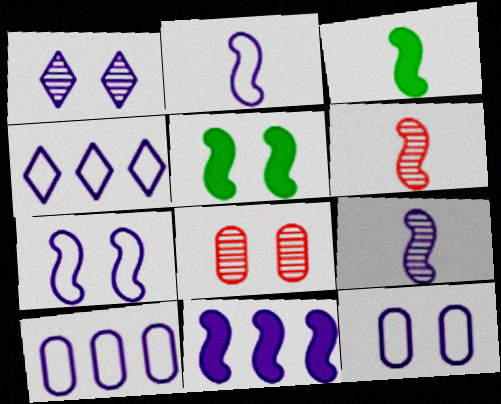[[2, 3, 6], 
[2, 4, 12], 
[3, 4, 8], 
[7, 9, 11]]